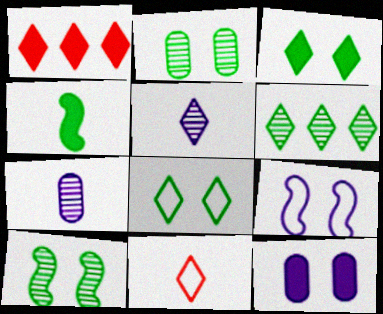[[1, 4, 12], 
[1, 5, 8], 
[4, 7, 11]]